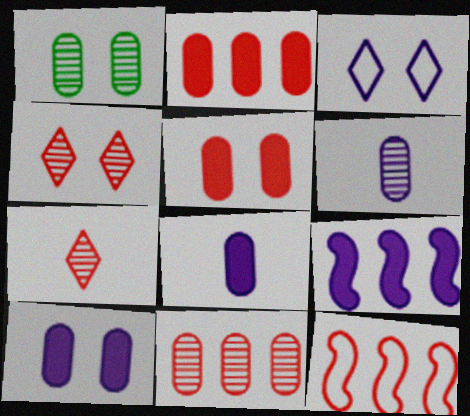[[1, 6, 11], 
[3, 6, 9], 
[5, 7, 12]]